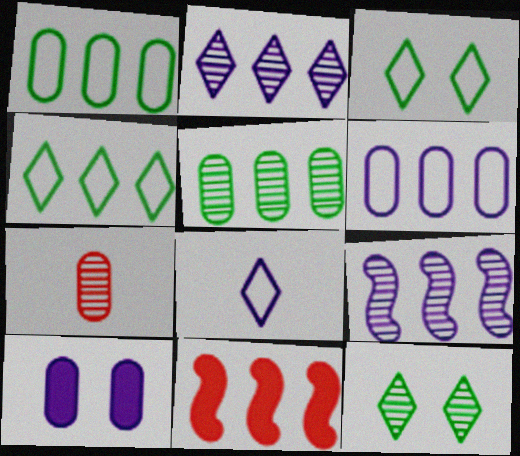[[1, 2, 11], 
[1, 7, 10], 
[7, 9, 12], 
[8, 9, 10]]